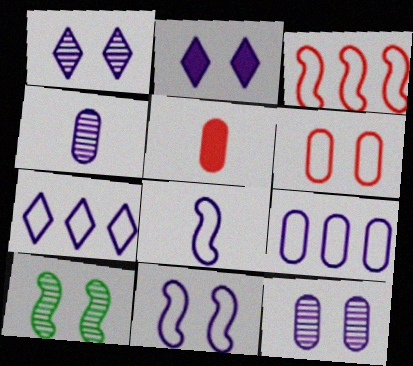[[2, 6, 10], 
[2, 11, 12], 
[5, 7, 10]]